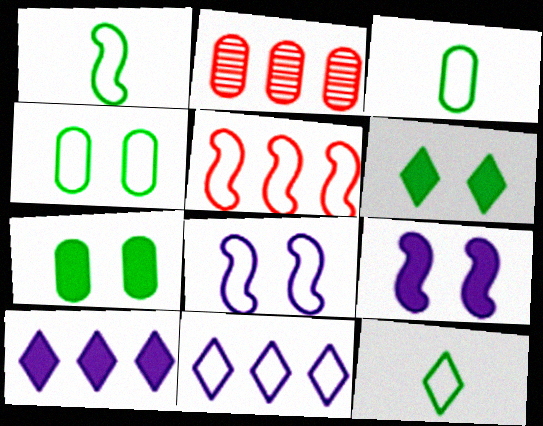[[1, 3, 12], 
[1, 5, 8], 
[2, 9, 12]]